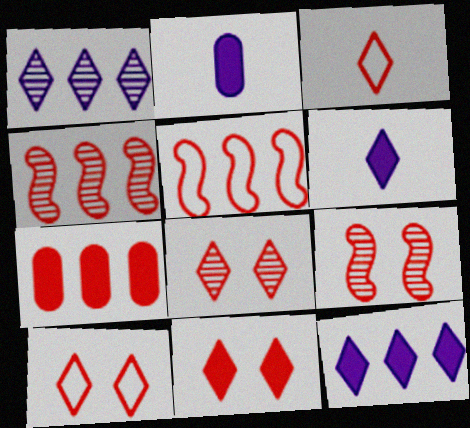[[3, 7, 9], 
[8, 10, 11]]